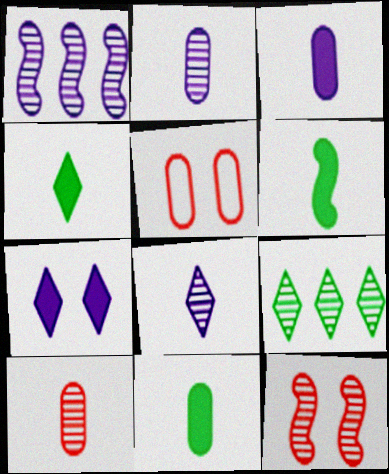[[1, 4, 5], 
[2, 9, 12], 
[4, 6, 11]]